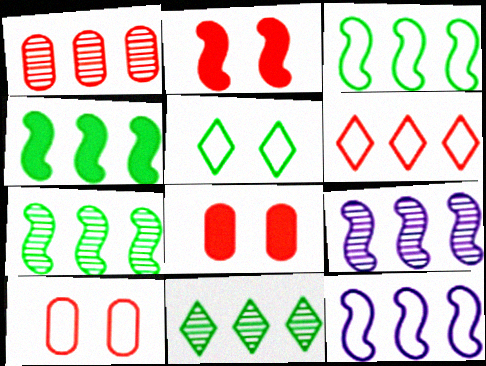[[1, 9, 11], 
[3, 4, 7]]